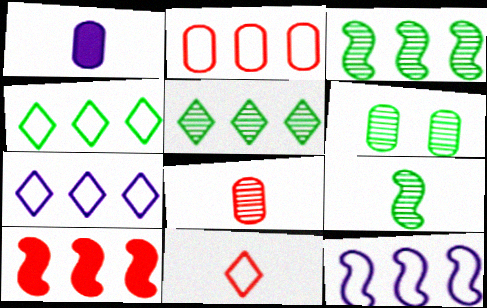[[1, 2, 6], 
[1, 9, 11], 
[2, 4, 12], 
[3, 10, 12], 
[5, 6, 9]]